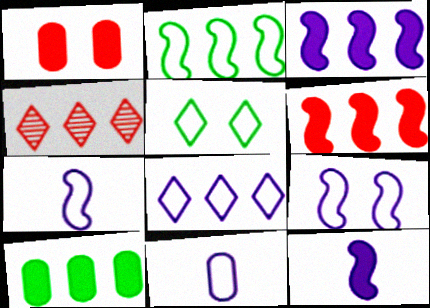[[8, 9, 11]]